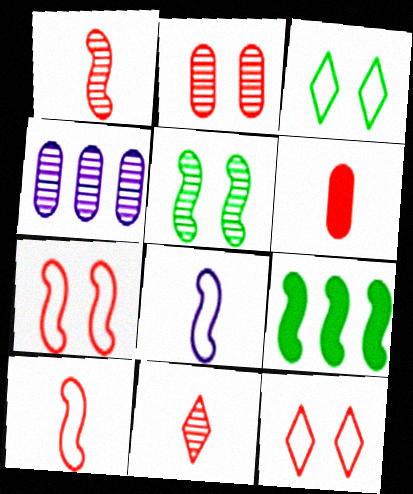[[4, 5, 11], 
[6, 10, 11]]